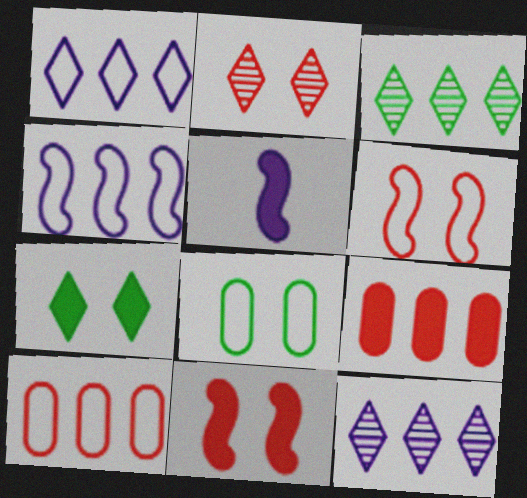[[3, 4, 9], 
[5, 7, 9]]